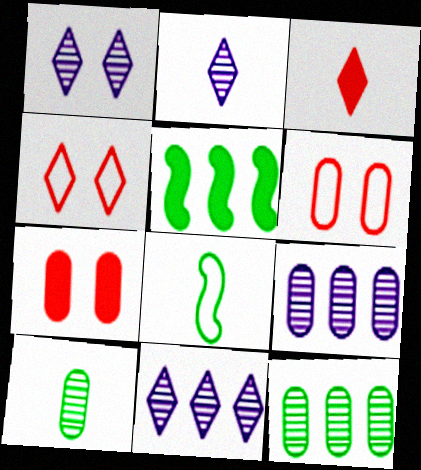[[1, 2, 11], 
[2, 5, 6], 
[7, 8, 11]]